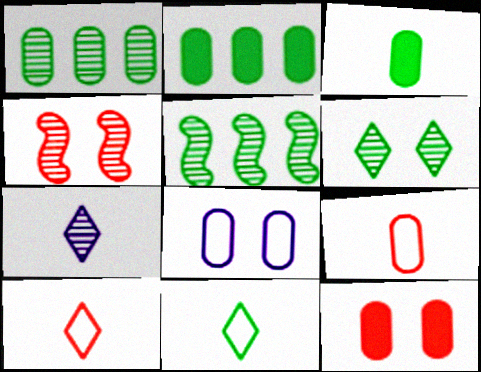[[1, 4, 7]]